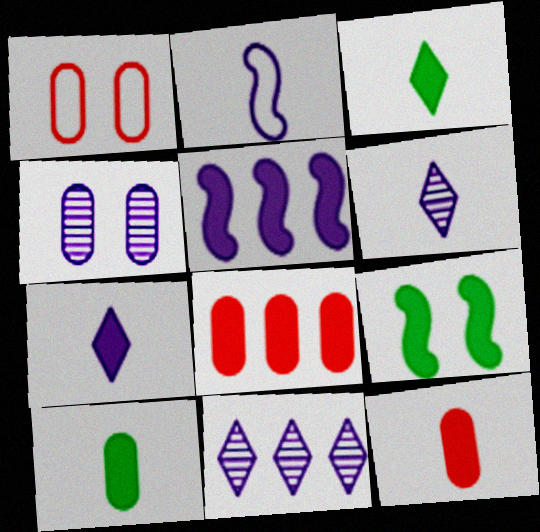[[7, 8, 9]]